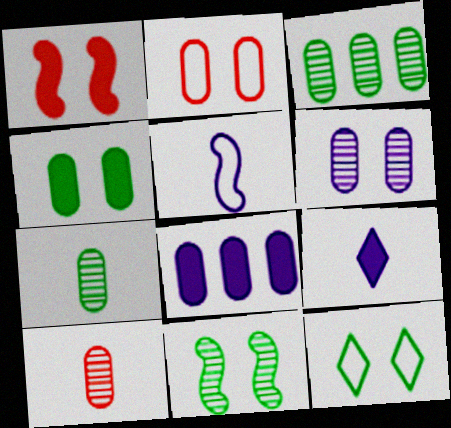[[1, 6, 12], 
[2, 4, 6], 
[2, 7, 8], 
[3, 6, 10], 
[4, 11, 12]]